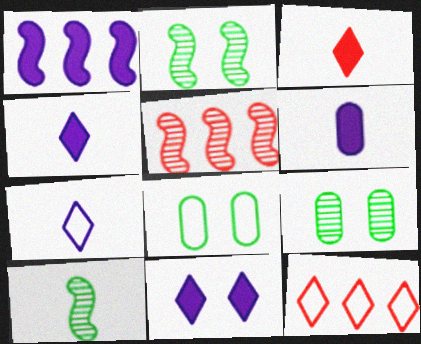[[1, 6, 11], 
[2, 6, 12], 
[4, 5, 8]]